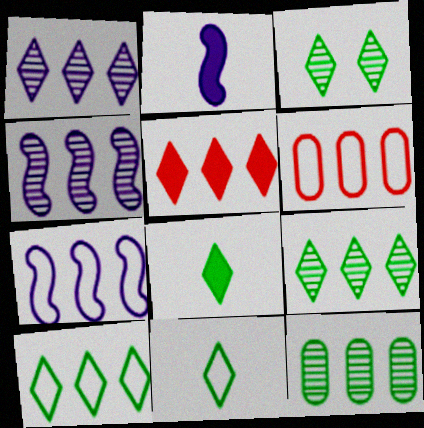[[1, 5, 10], 
[2, 3, 6], 
[3, 8, 10], 
[5, 7, 12], 
[6, 7, 10]]